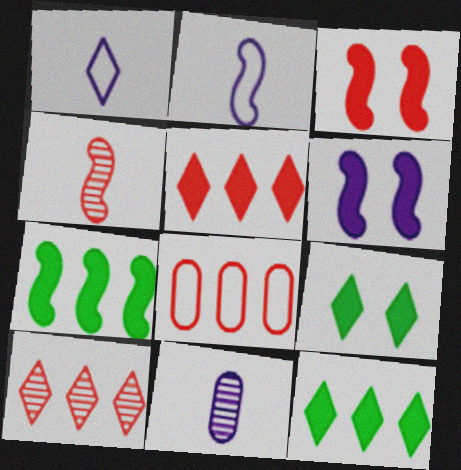[[1, 9, 10]]